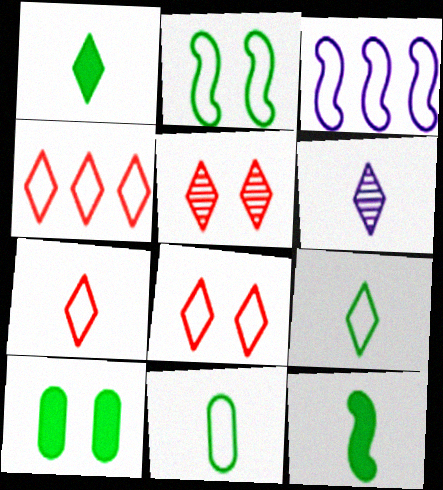[[1, 6, 7], 
[3, 8, 11], 
[4, 7, 8]]